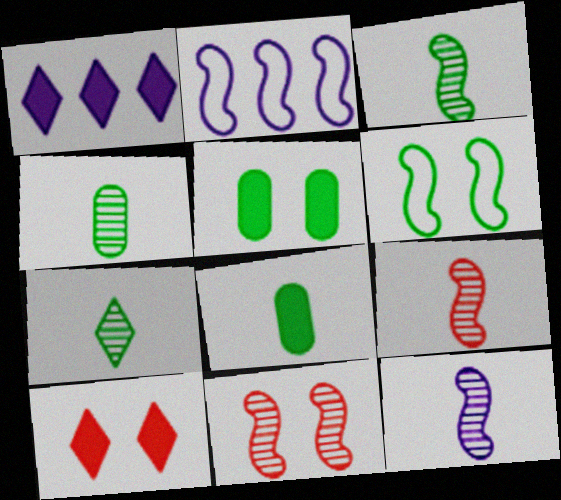[[2, 4, 10], 
[3, 4, 7], 
[3, 9, 12]]